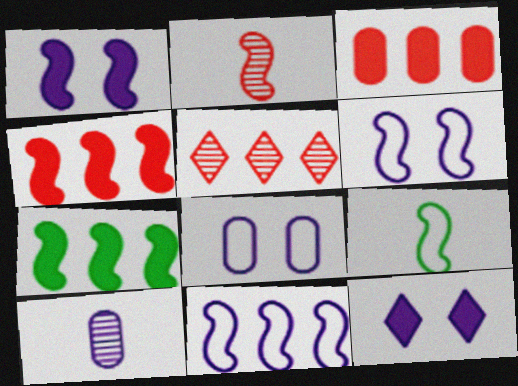[[2, 6, 7], 
[10, 11, 12]]